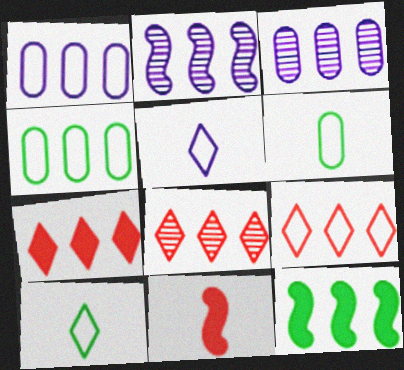[[1, 8, 12], 
[2, 4, 7], 
[3, 9, 12], 
[7, 8, 9]]